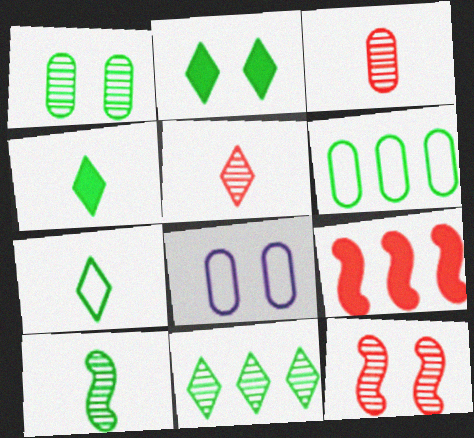[[1, 10, 11], 
[2, 6, 10], 
[2, 7, 11], 
[2, 8, 12]]